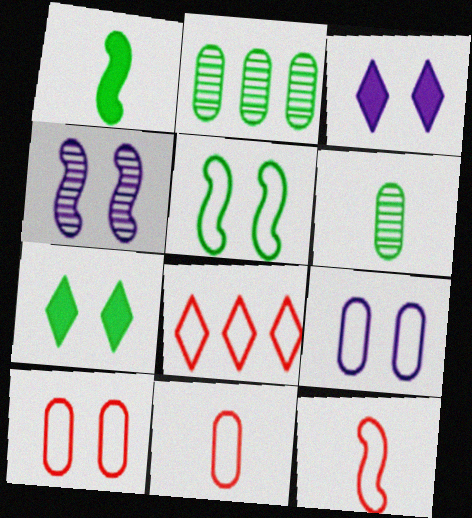[[2, 3, 12], 
[3, 4, 9], 
[4, 7, 10], 
[8, 10, 12]]